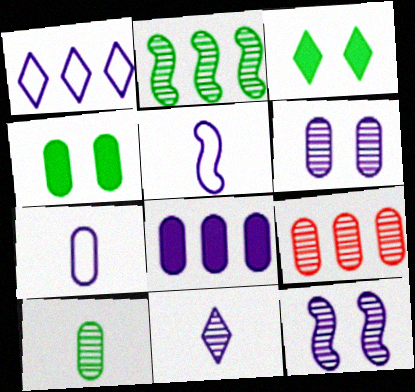[[3, 5, 9], 
[4, 7, 9], 
[6, 7, 8], 
[6, 9, 10]]